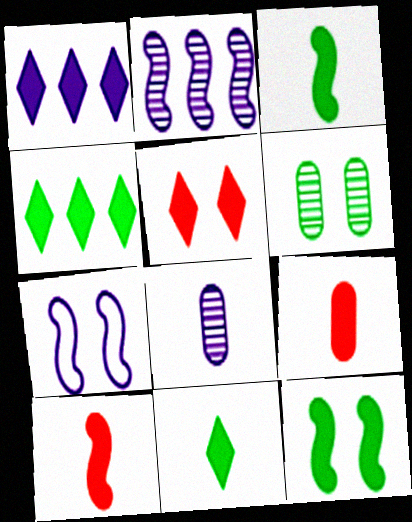[[1, 5, 11], 
[1, 7, 8], 
[1, 9, 12], 
[5, 6, 7]]